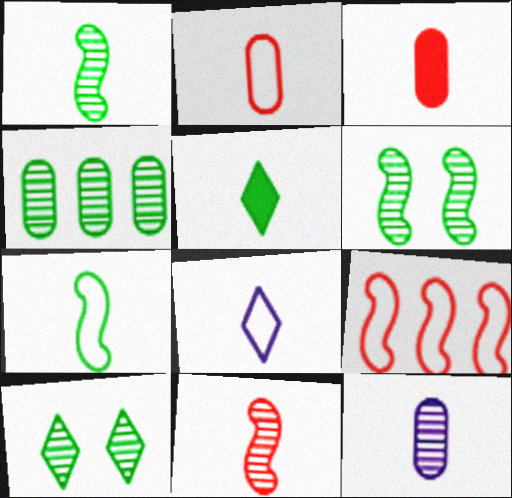[[1, 3, 8], 
[1, 4, 10], 
[2, 7, 8]]